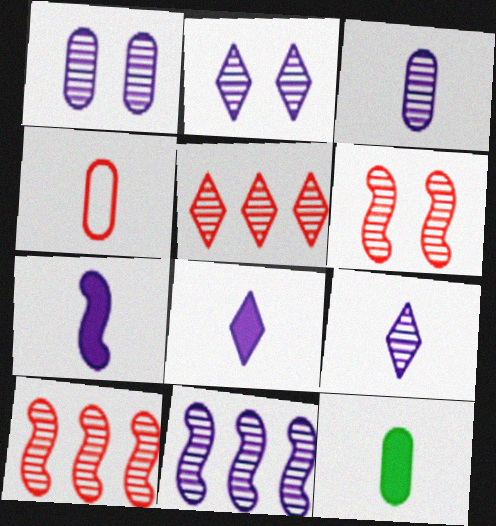[[1, 9, 11], 
[2, 3, 11], 
[3, 4, 12]]